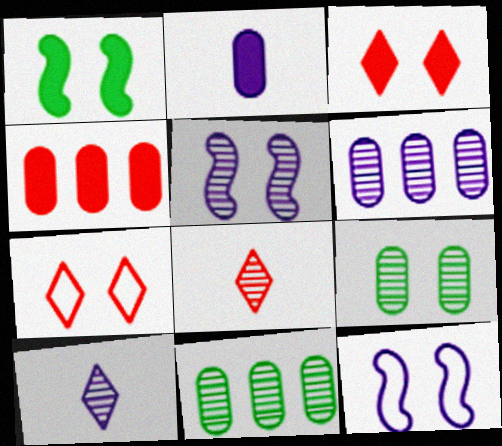[[3, 9, 12], 
[5, 6, 10], 
[5, 8, 11]]